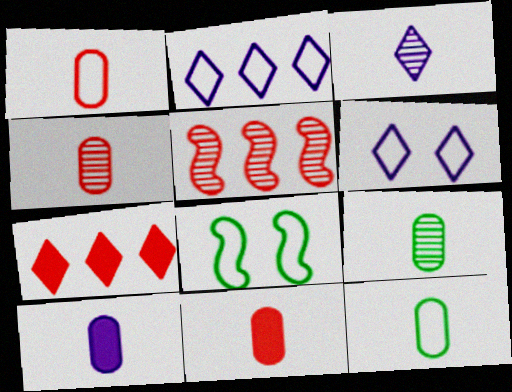[[1, 2, 8], 
[1, 4, 11], 
[1, 9, 10], 
[4, 10, 12]]